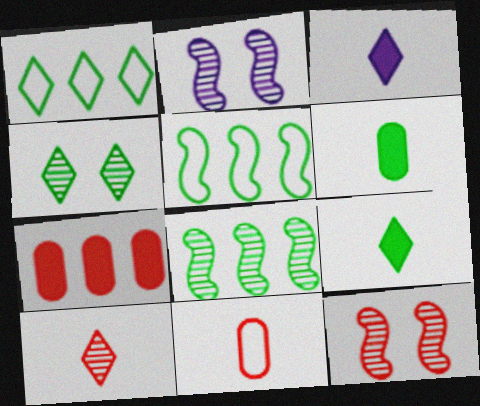[[1, 4, 9], 
[4, 5, 6]]